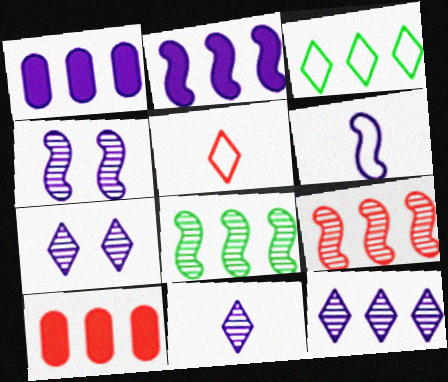[[1, 3, 9], 
[1, 6, 7], 
[2, 4, 6], 
[7, 11, 12]]